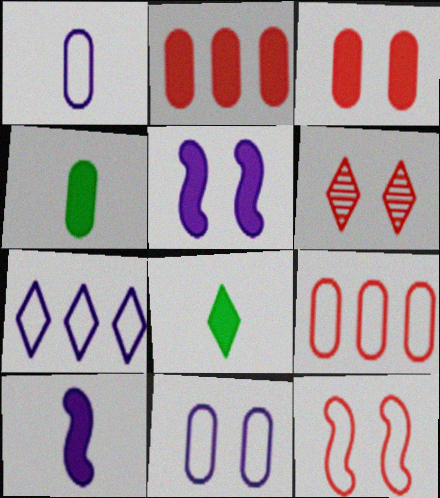[[2, 5, 8], 
[3, 6, 12], 
[6, 7, 8]]